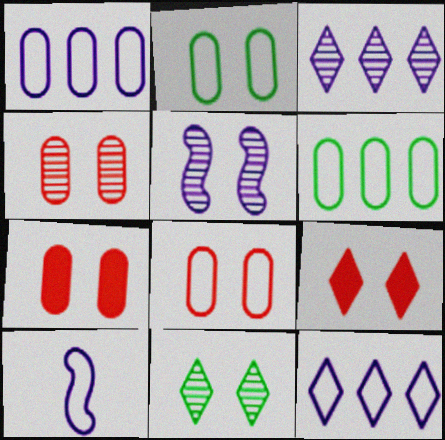[[2, 5, 9], 
[4, 5, 11], 
[4, 7, 8]]